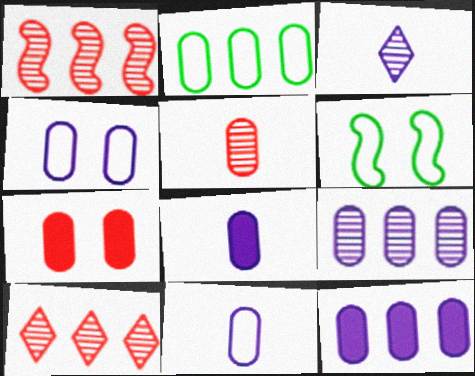[[4, 8, 9], 
[6, 8, 10]]